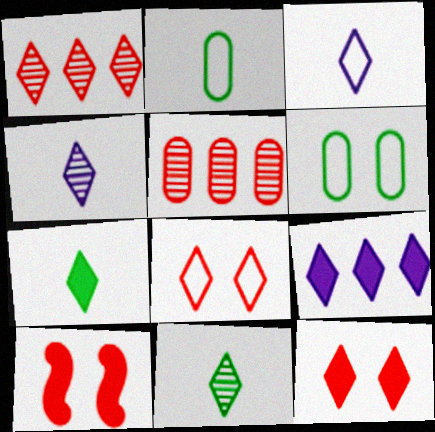[[7, 9, 12], 
[8, 9, 11]]